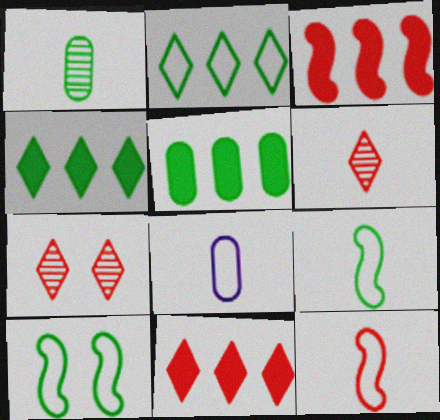[[1, 4, 10]]